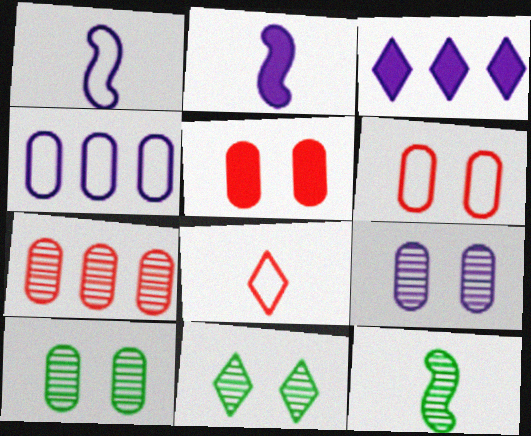[[1, 3, 9], 
[3, 6, 12], 
[3, 8, 11]]